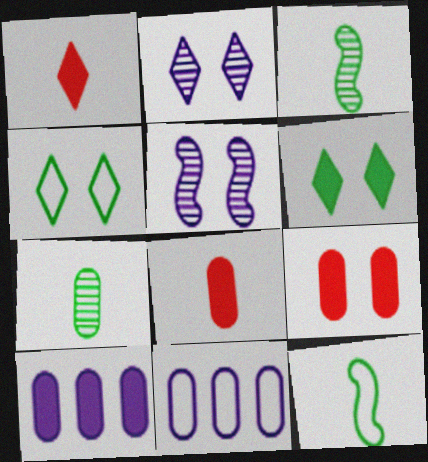[[4, 5, 9], 
[7, 9, 11]]